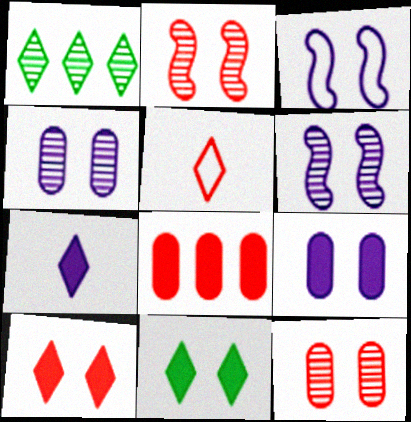[[2, 5, 8], 
[3, 11, 12]]